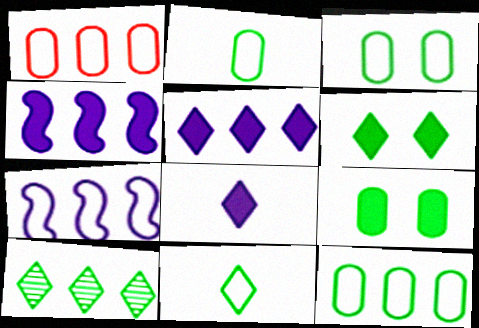[[1, 4, 10], 
[2, 3, 12], 
[6, 10, 11]]